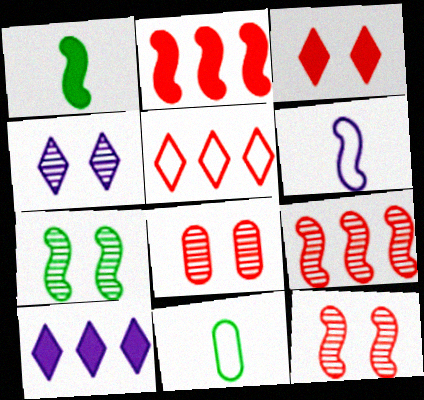[[2, 4, 11], 
[2, 6, 7], 
[4, 7, 8], 
[10, 11, 12]]